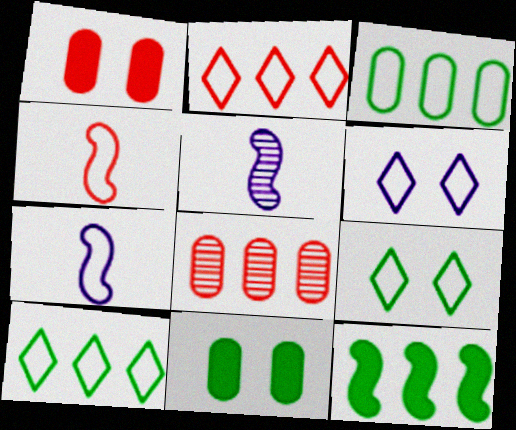[[1, 5, 10], 
[2, 5, 11], 
[3, 4, 6]]